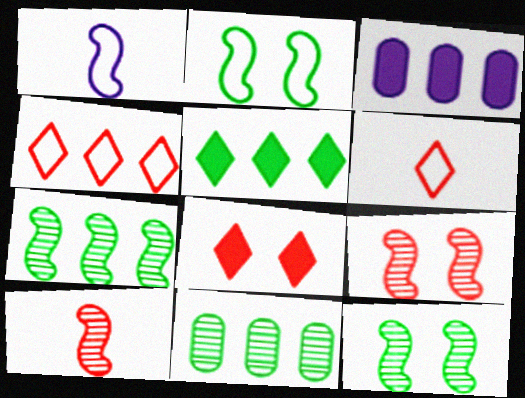[[1, 8, 11], 
[3, 4, 7], 
[3, 6, 12]]